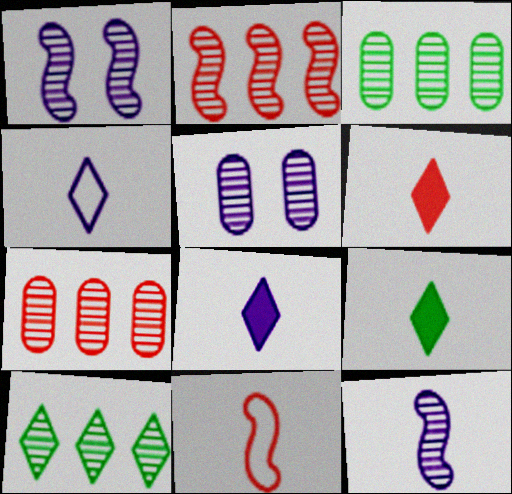[[6, 8, 9]]